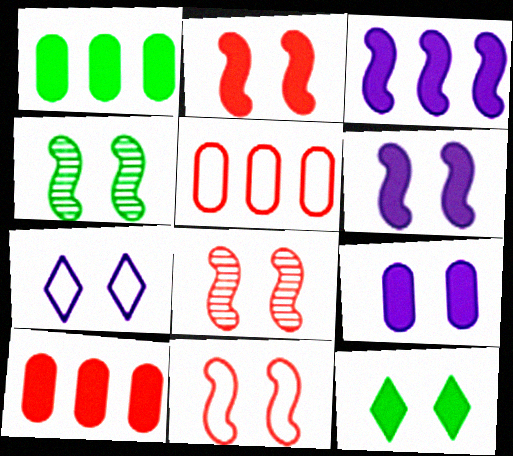[[2, 8, 11], 
[2, 9, 12], 
[4, 6, 11]]